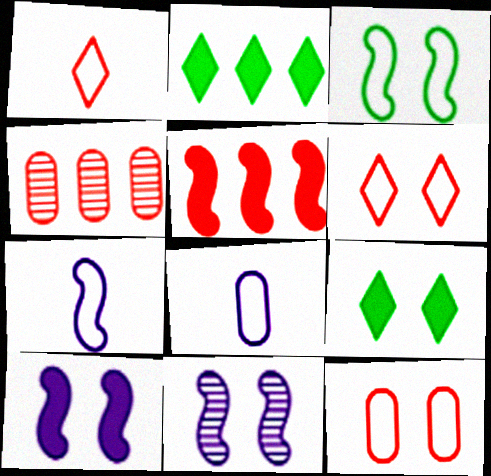[[4, 7, 9], 
[9, 11, 12]]